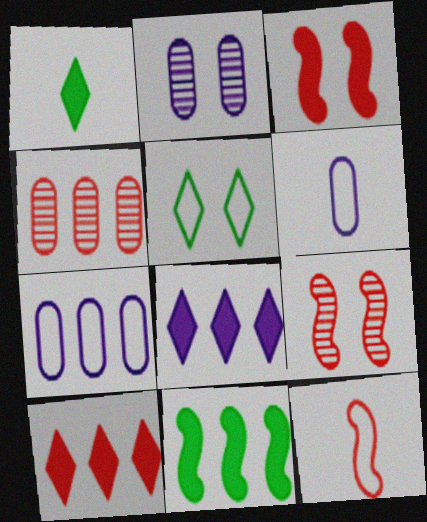[[1, 7, 9], 
[2, 3, 5], 
[5, 7, 12]]